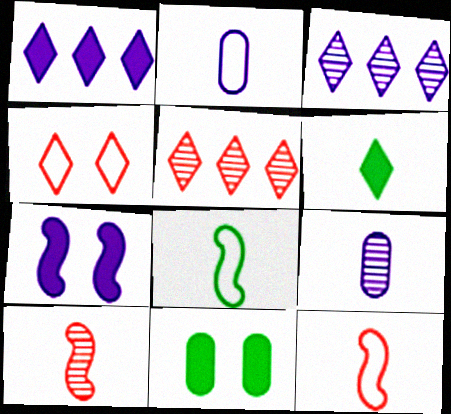[[2, 3, 7], 
[2, 6, 10], 
[3, 4, 6], 
[3, 11, 12], 
[6, 9, 12]]